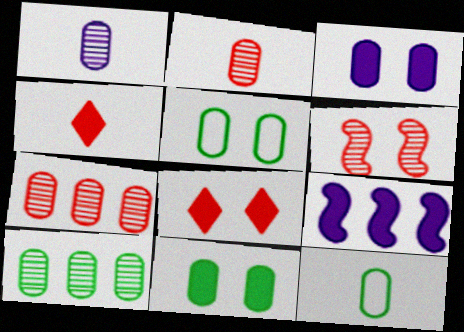[[3, 7, 12], 
[4, 9, 11], 
[10, 11, 12]]